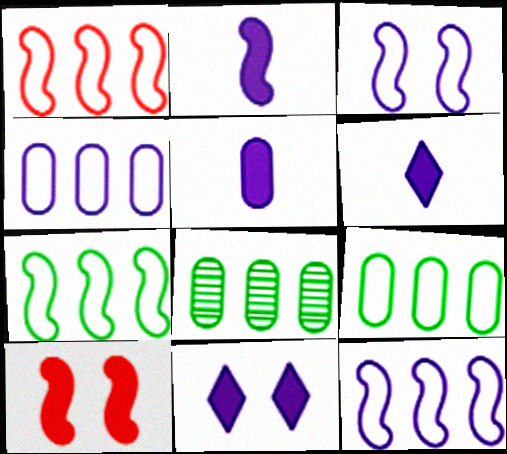[[1, 7, 12], 
[2, 5, 6]]